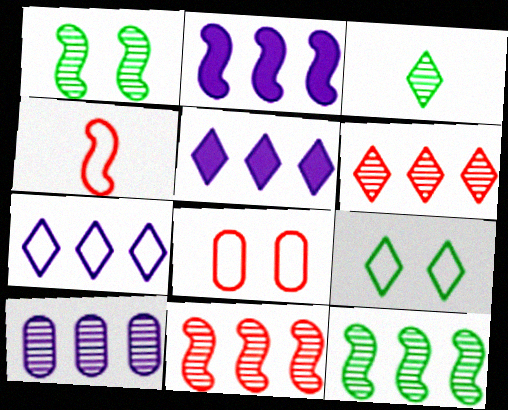[[1, 2, 4], 
[2, 3, 8], 
[2, 7, 10], 
[6, 10, 12]]